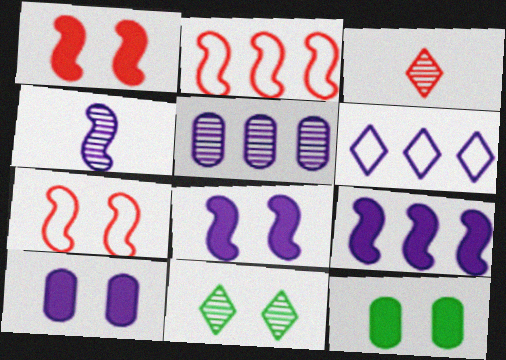[[4, 6, 10], 
[5, 6, 9], 
[7, 10, 11]]